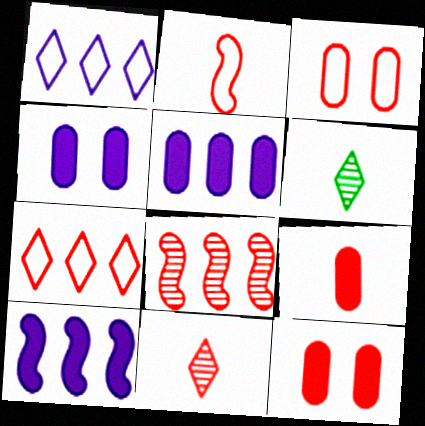[[2, 3, 7], 
[2, 9, 11], 
[3, 6, 10]]